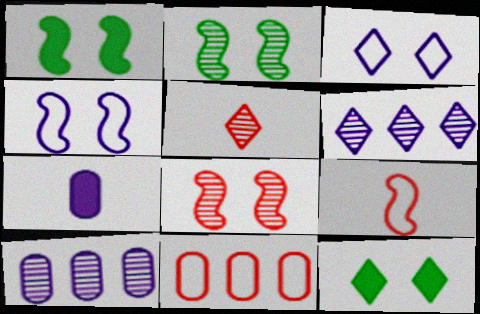[[1, 4, 8], 
[2, 5, 10], 
[4, 6, 7], 
[9, 10, 12]]